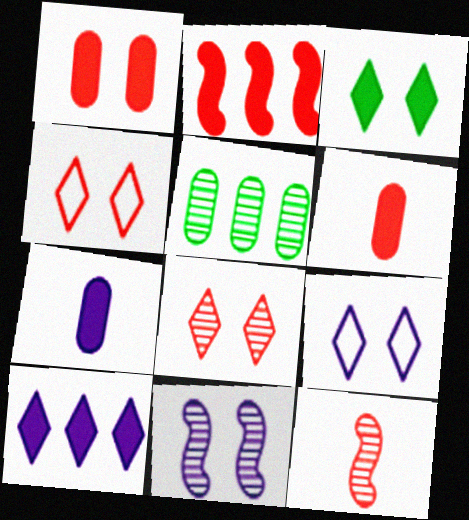[[2, 3, 7], 
[3, 8, 9]]